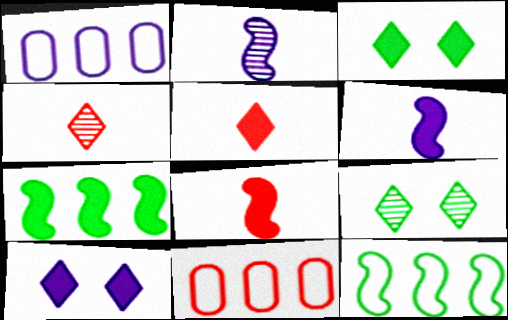[[1, 2, 10], 
[1, 8, 9], 
[2, 3, 11], 
[6, 9, 11]]